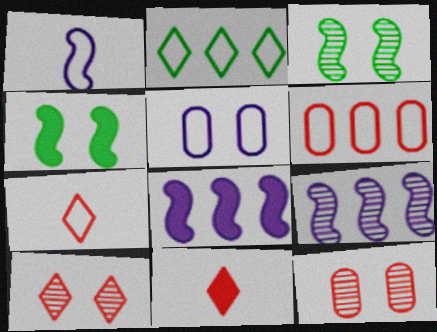[[4, 5, 10]]